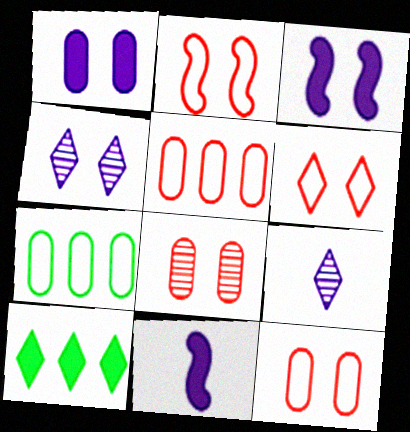[[2, 6, 12], 
[6, 9, 10]]